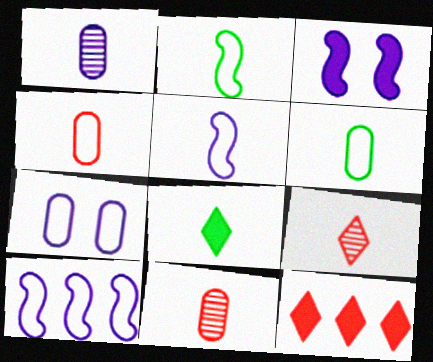[[5, 8, 11]]